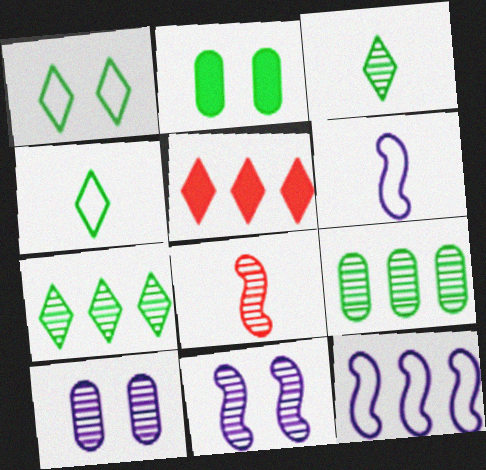[[5, 9, 12], 
[7, 8, 10]]